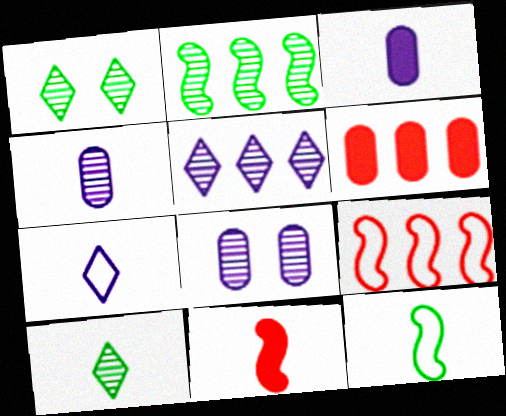[[1, 3, 9]]